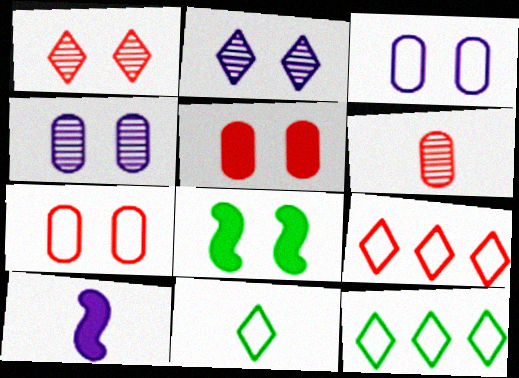[[1, 3, 8], 
[2, 7, 8], 
[6, 10, 11]]